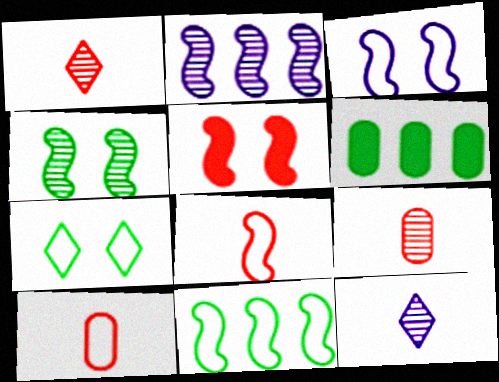[[1, 3, 6], 
[3, 4, 5], 
[3, 8, 11]]